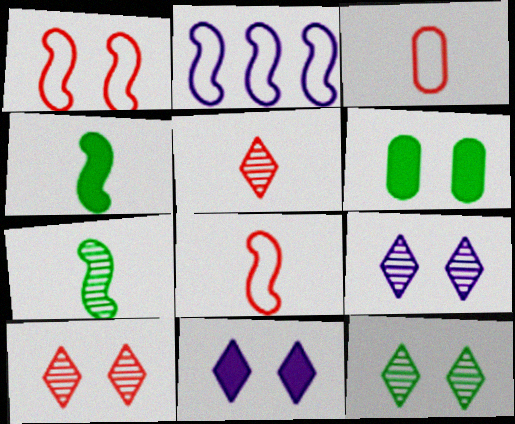[[1, 6, 9], 
[2, 5, 6], 
[9, 10, 12]]